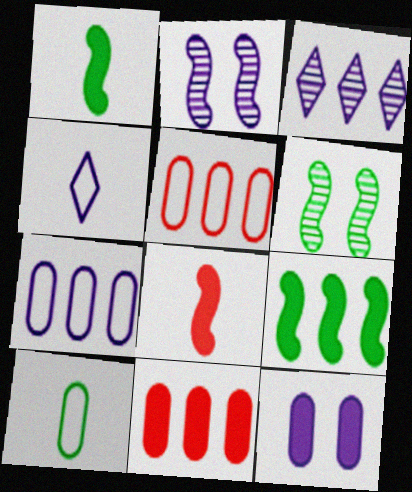[[3, 5, 9], 
[4, 6, 11]]